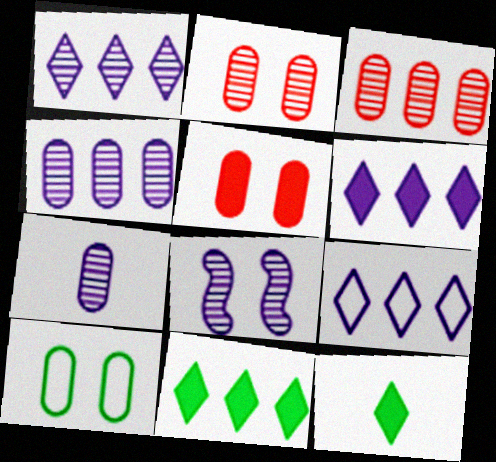[[1, 6, 9], 
[1, 7, 8]]